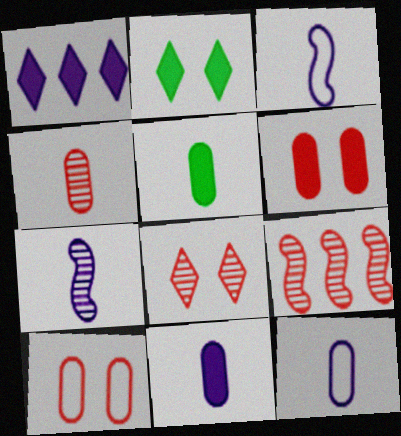[[2, 9, 12], 
[4, 5, 12], 
[4, 8, 9]]